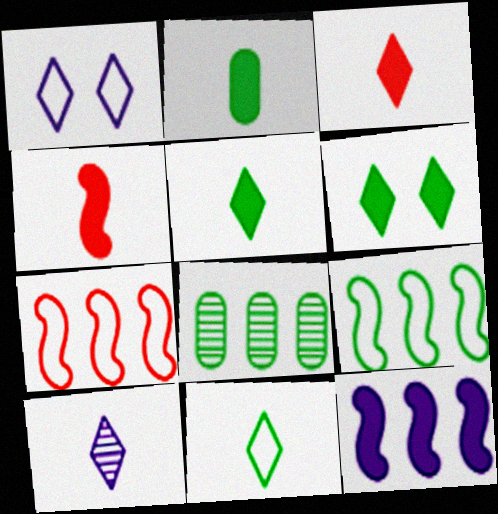[[1, 4, 8], 
[3, 10, 11]]